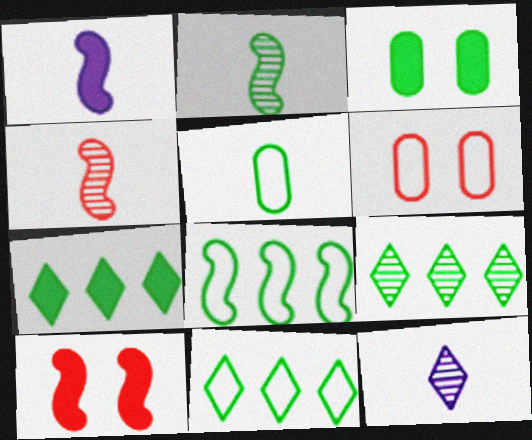[[1, 6, 9], 
[2, 3, 11], 
[7, 9, 11]]